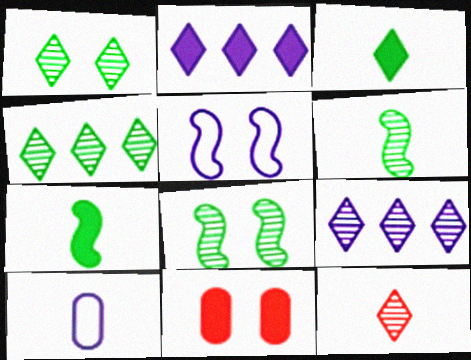[[1, 5, 11], 
[1, 9, 12], 
[2, 7, 11], 
[7, 10, 12]]